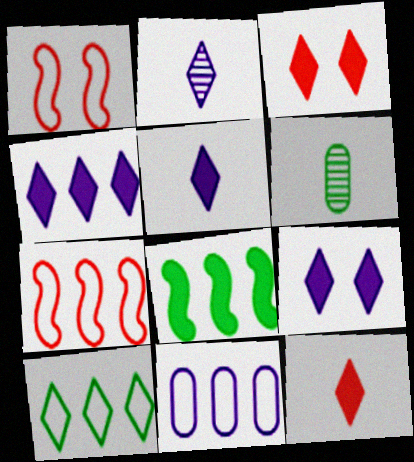[[1, 4, 6], 
[2, 3, 10], 
[4, 5, 9], 
[6, 7, 9], 
[7, 10, 11]]